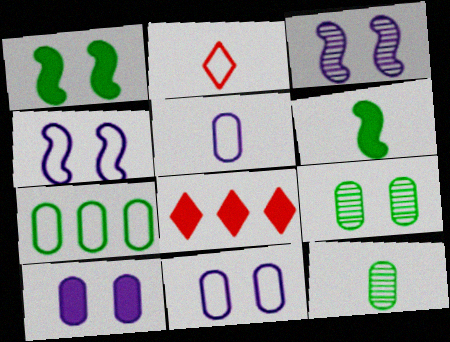[[2, 4, 7], 
[4, 8, 12], 
[6, 8, 10]]